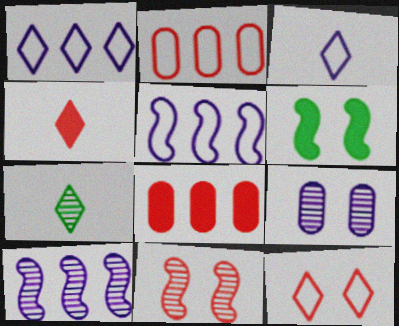[[2, 4, 11], 
[3, 4, 7], 
[6, 9, 12]]